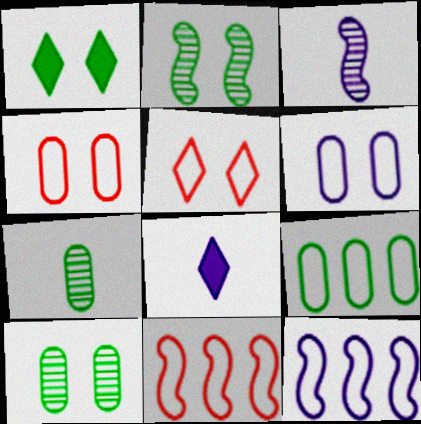[[8, 10, 11]]